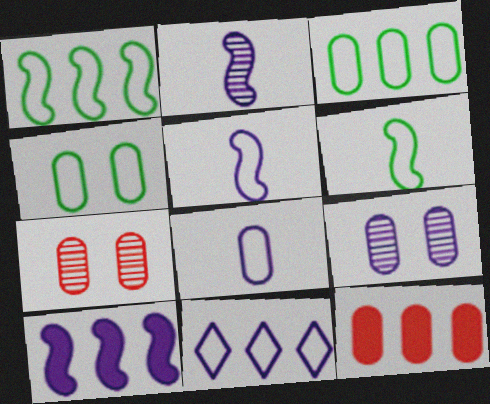[]